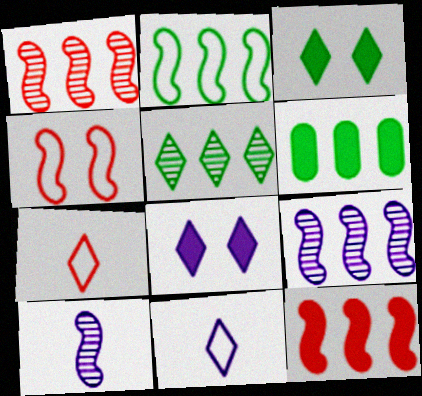[[2, 5, 6], 
[2, 9, 12], 
[5, 7, 8]]